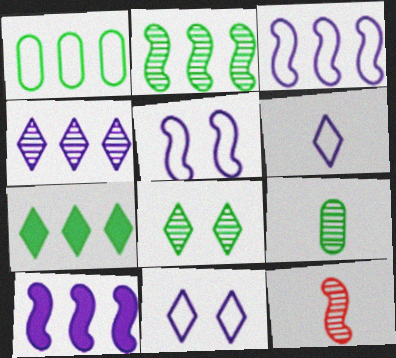[[1, 2, 7], 
[2, 8, 9]]